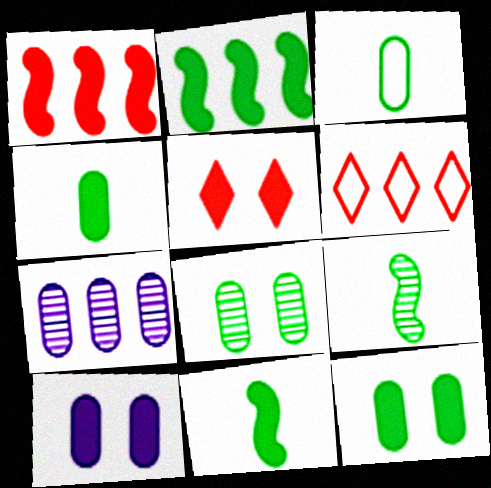[[2, 6, 7], 
[6, 9, 10]]